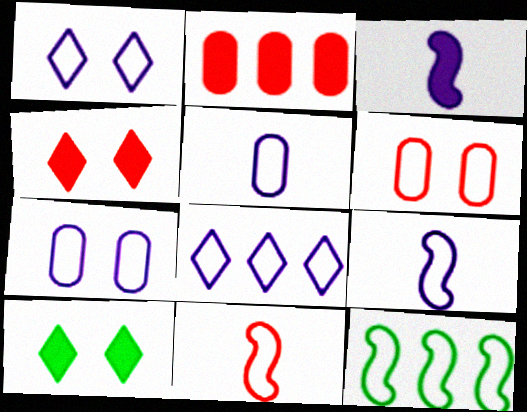[[2, 3, 10], 
[7, 8, 9]]